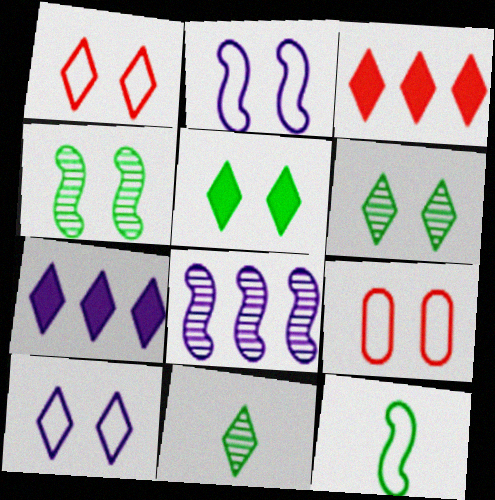[[1, 7, 11], 
[3, 10, 11]]